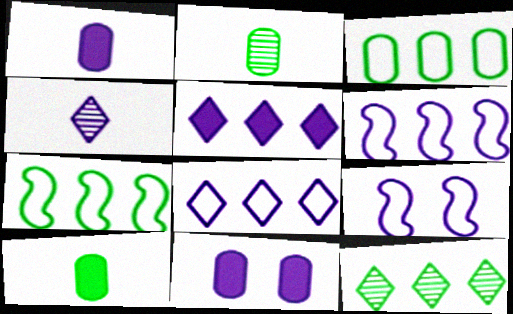[[4, 6, 11]]